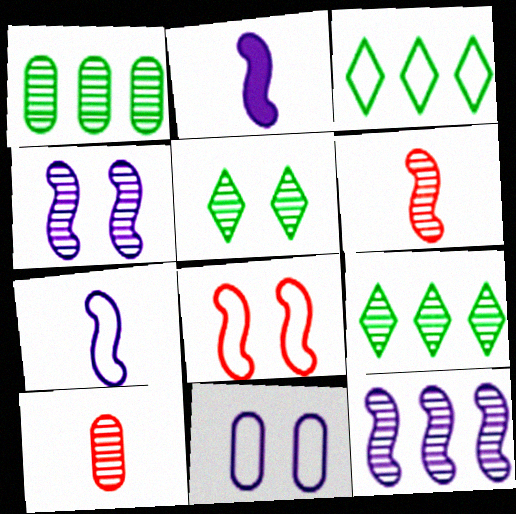[[4, 9, 10], 
[5, 10, 12]]